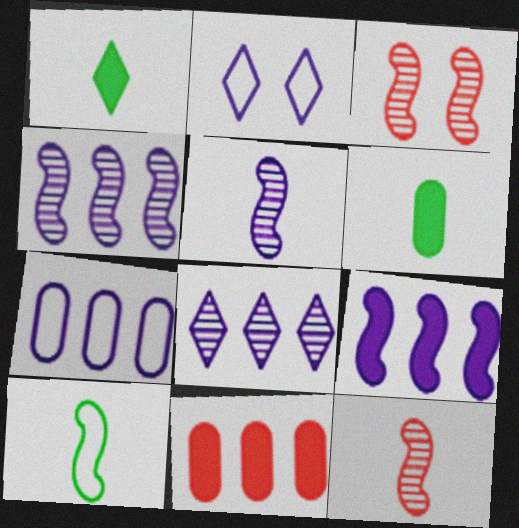[[1, 3, 7], 
[3, 9, 10], 
[7, 8, 9]]